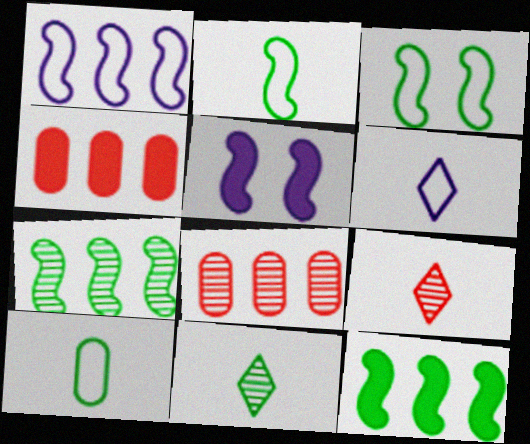[]